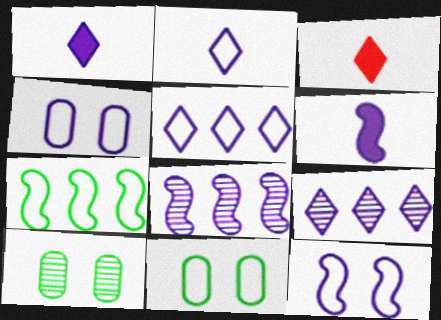[[1, 4, 8], 
[3, 8, 11], 
[4, 6, 9], 
[6, 8, 12]]